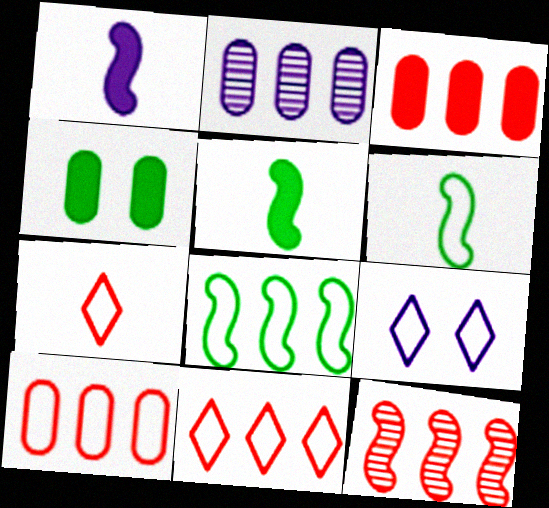[[1, 2, 9], 
[3, 11, 12], 
[6, 9, 10]]